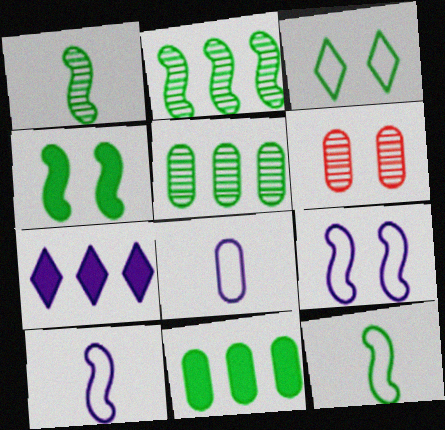[[1, 3, 11], 
[2, 4, 12], 
[6, 7, 12], 
[6, 8, 11]]